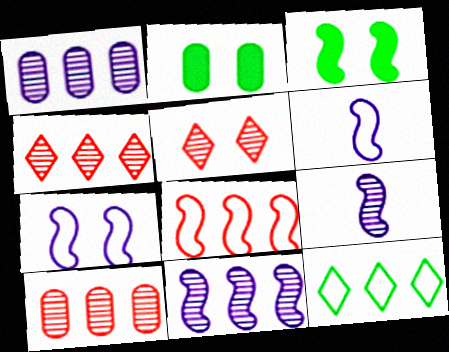[[2, 4, 6], 
[2, 5, 7], 
[3, 8, 9]]